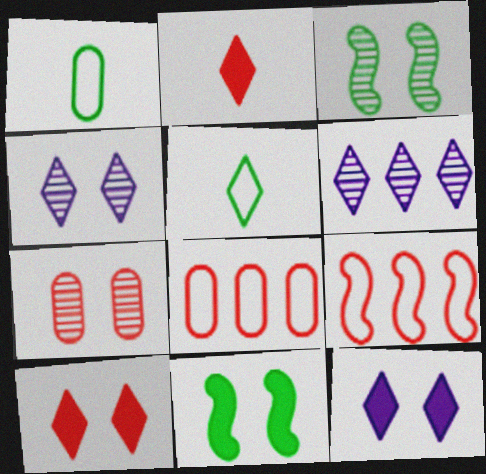[[2, 7, 9], 
[3, 4, 7], 
[5, 6, 10]]